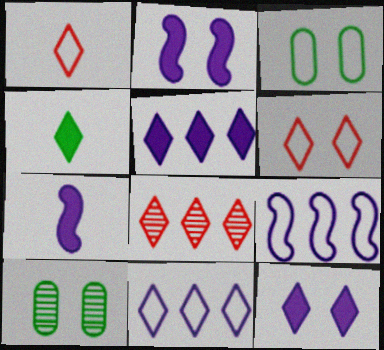[[1, 3, 9], 
[2, 6, 10], 
[3, 7, 8]]